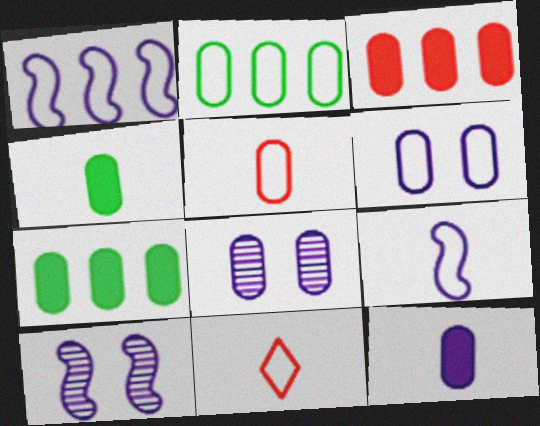[[2, 5, 6], 
[5, 7, 8], 
[7, 10, 11]]